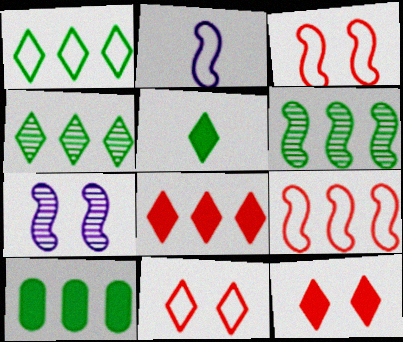[[1, 6, 10]]